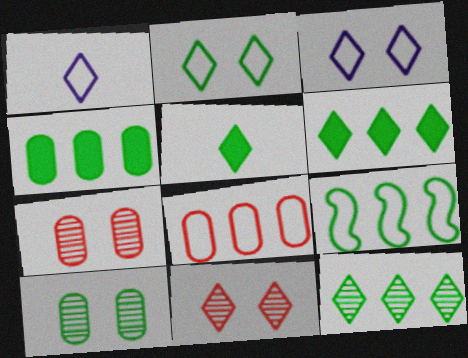[[1, 6, 11], 
[2, 5, 12], 
[4, 9, 12], 
[5, 9, 10]]